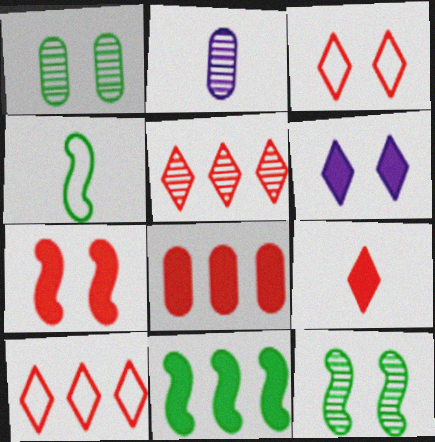[[2, 3, 11], 
[2, 4, 9], 
[2, 5, 12], 
[3, 5, 9], 
[4, 11, 12], 
[7, 8, 9]]